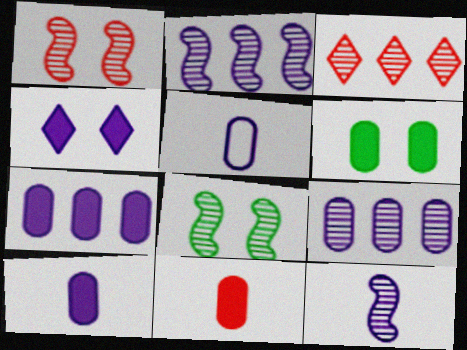[[2, 4, 5], 
[6, 7, 11]]